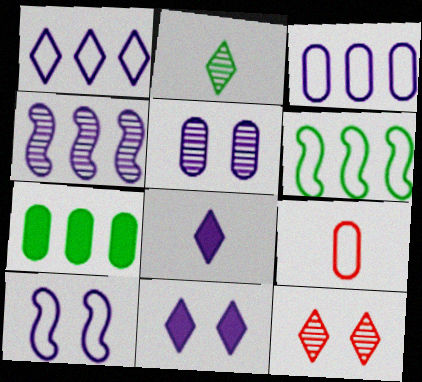[[5, 7, 9], 
[5, 10, 11]]